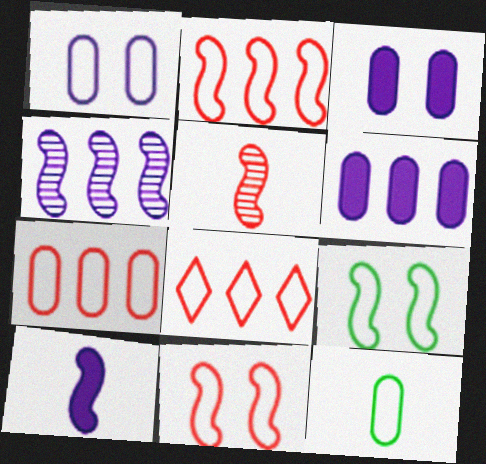[[1, 7, 12], 
[2, 7, 8]]